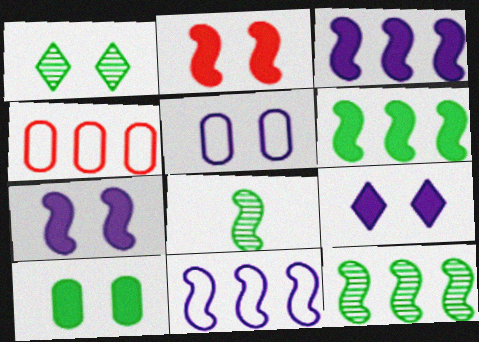[[1, 2, 5], 
[2, 8, 11], 
[2, 9, 10], 
[4, 8, 9]]